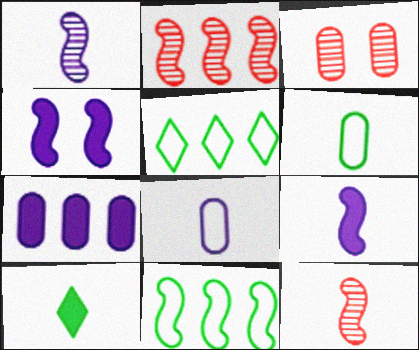[[2, 5, 7], 
[3, 5, 9], 
[3, 6, 7], 
[4, 11, 12], 
[8, 10, 12]]